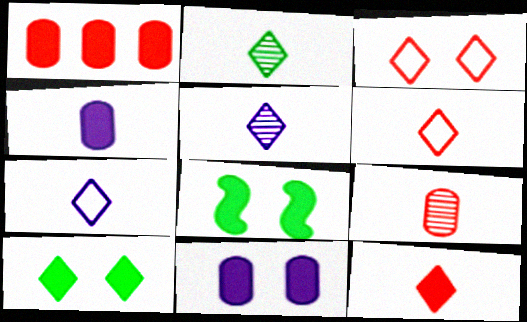[[2, 7, 12]]